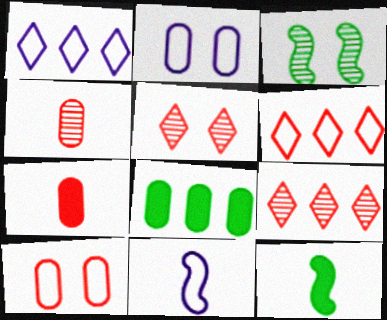[[1, 2, 11], 
[1, 3, 7], 
[2, 4, 8], 
[2, 9, 12], 
[5, 8, 11]]